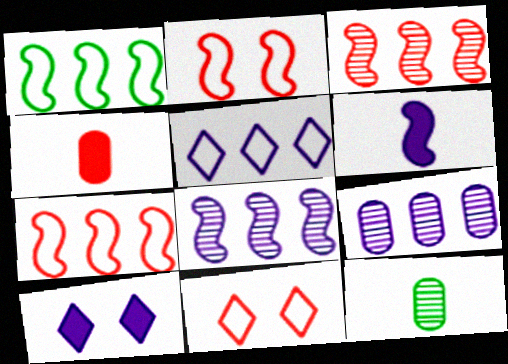[[3, 4, 11], 
[7, 10, 12]]